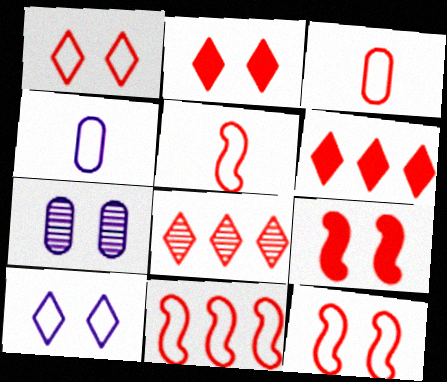[[1, 3, 11], 
[3, 8, 9], 
[5, 11, 12]]